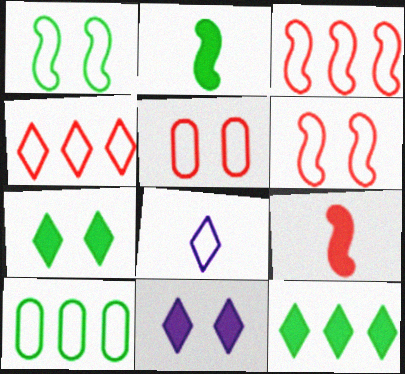[[6, 8, 10]]